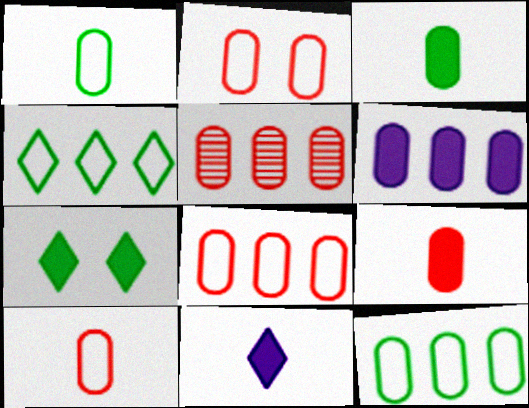[[2, 5, 9], 
[2, 8, 10], 
[5, 6, 12]]